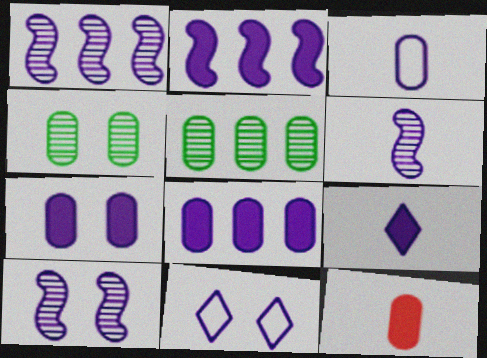[[1, 6, 10], 
[2, 7, 9], 
[3, 6, 9], 
[6, 8, 11], 
[7, 10, 11]]